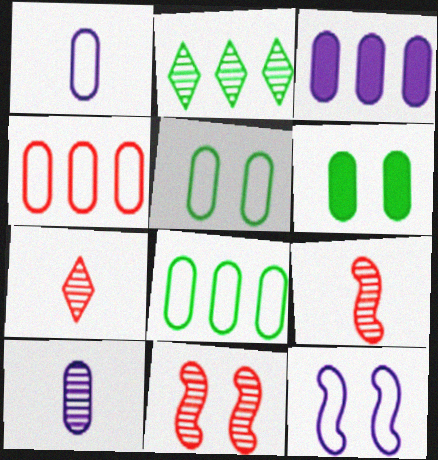[[1, 4, 5], 
[2, 10, 11], 
[4, 6, 10]]